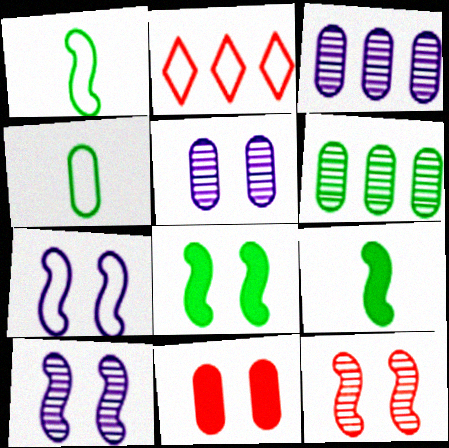[[2, 4, 7], 
[2, 5, 9], 
[3, 4, 11], 
[7, 8, 12]]